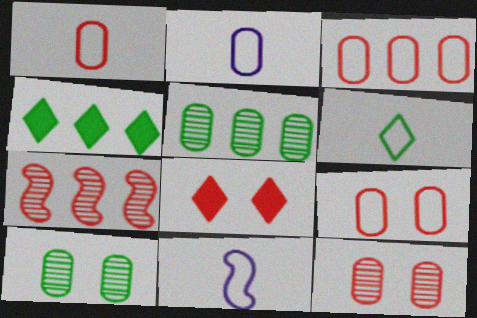[[1, 3, 9], 
[1, 6, 11], 
[1, 7, 8], 
[4, 11, 12], 
[5, 8, 11]]